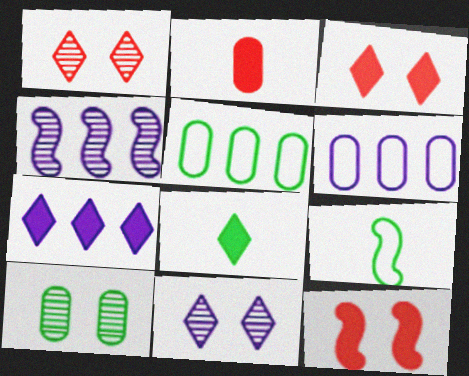[[2, 6, 10], 
[3, 7, 8], 
[4, 6, 7], 
[4, 9, 12]]